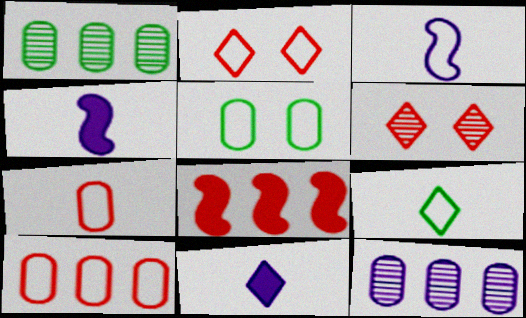[[1, 2, 4], 
[3, 7, 9], 
[6, 7, 8]]